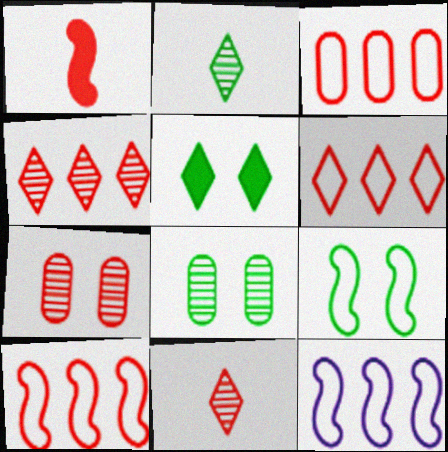[[1, 6, 7], 
[3, 6, 10], 
[5, 8, 9]]